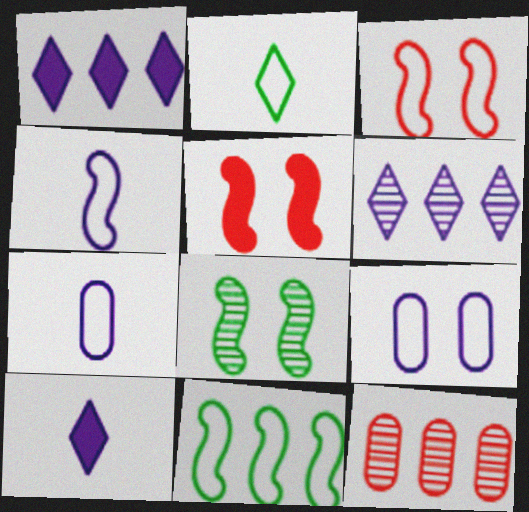[[1, 11, 12], 
[3, 4, 11]]